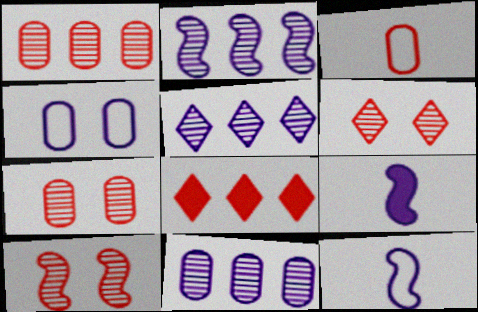[[2, 5, 11], 
[3, 8, 10], 
[4, 5, 9], 
[6, 7, 10]]